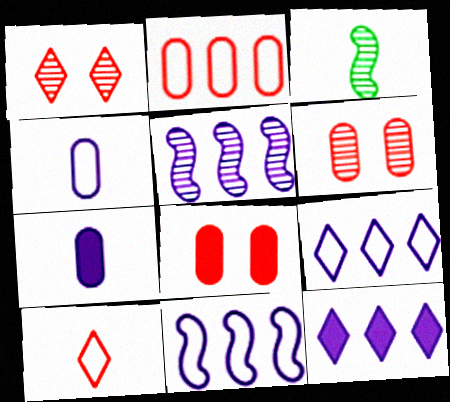[[3, 7, 10], 
[3, 8, 9]]